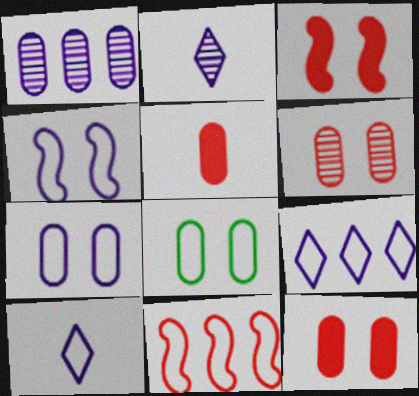[[1, 5, 8], 
[8, 10, 11]]